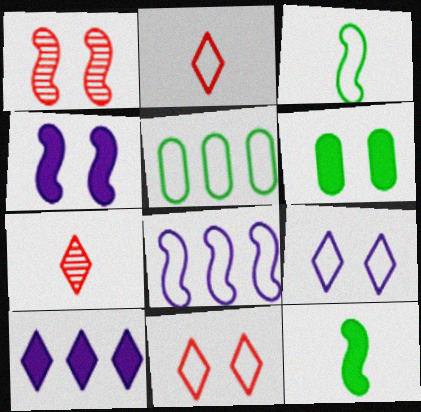[[1, 6, 9], 
[1, 8, 12], 
[4, 5, 7], 
[6, 7, 8]]